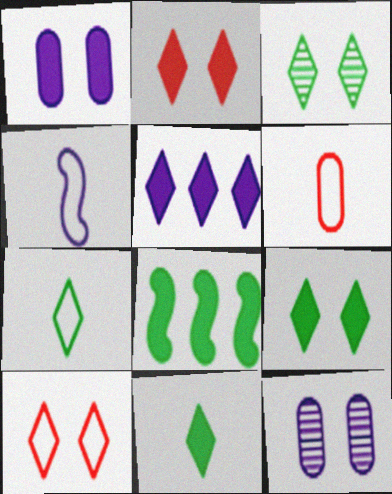[[2, 5, 11], 
[4, 5, 12], 
[4, 6, 7]]